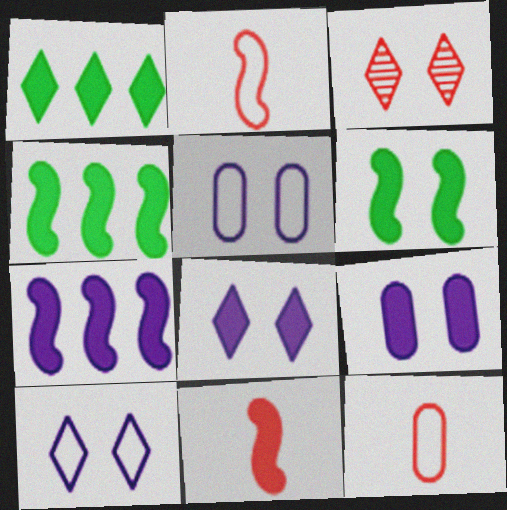[[1, 9, 11], 
[3, 5, 6], 
[6, 7, 11]]